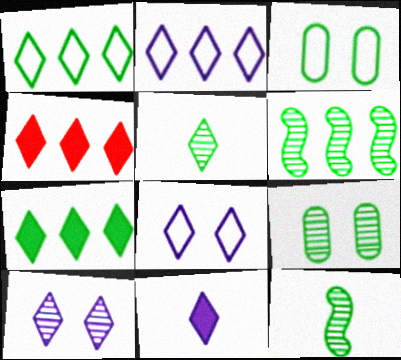[[2, 10, 11], 
[3, 7, 12], 
[4, 5, 8], 
[5, 6, 9]]